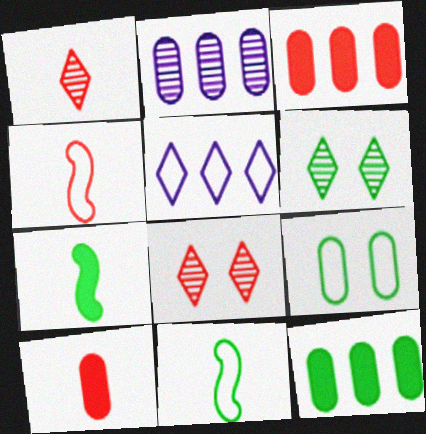[[1, 4, 10], 
[2, 9, 10], 
[3, 4, 8], 
[4, 5, 9], 
[6, 11, 12]]